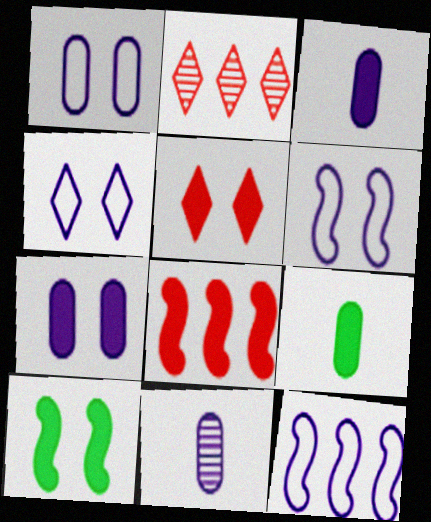[[1, 4, 6], 
[2, 6, 9], 
[5, 7, 10]]